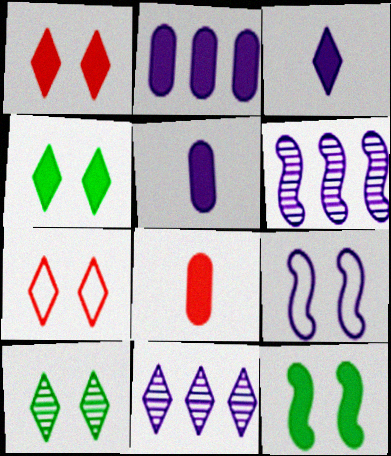[[5, 9, 11]]